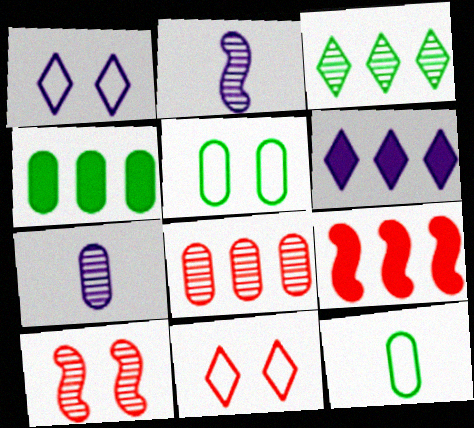[[2, 4, 11], 
[3, 7, 10], 
[4, 6, 9], 
[6, 10, 12]]